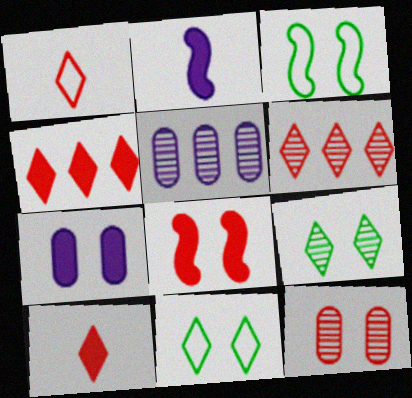[[3, 5, 10]]